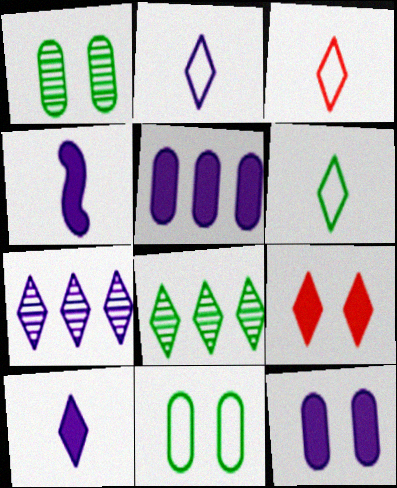[[2, 3, 6], 
[2, 8, 9], 
[6, 7, 9]]